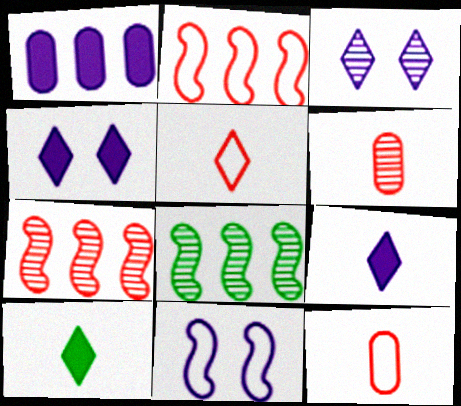[[3, 6, 8], 
[4, 8, 12]]